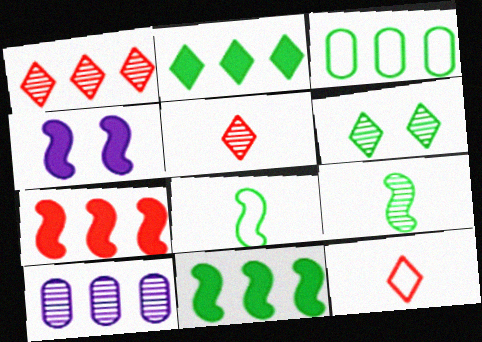[[3, 4, 5]]